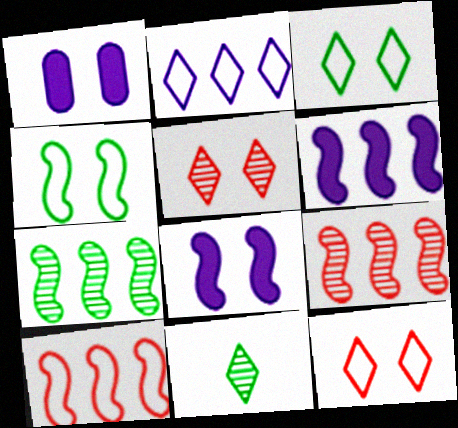[[1, 4, 5], 
[1, 10, 11], 
[6, 7, 10]]